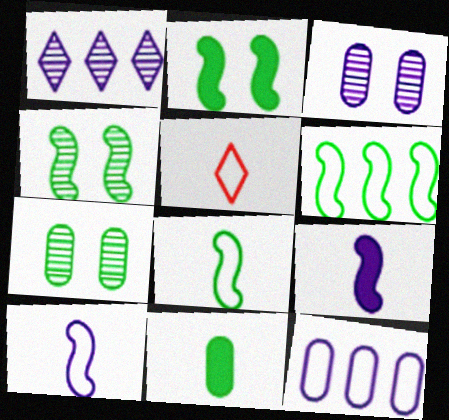[]